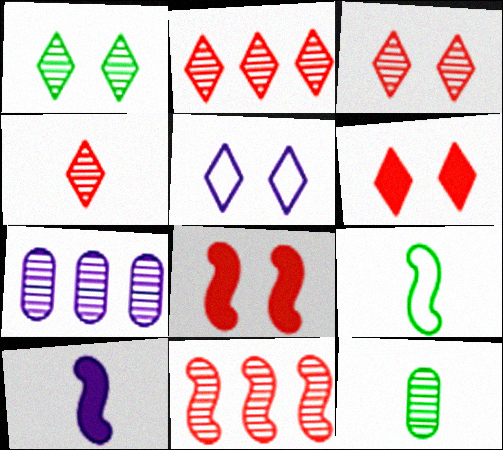[[1, 5, 6], 
[2, 3, 4], 
[5, 7, 10], 
[6, 7, 9]]